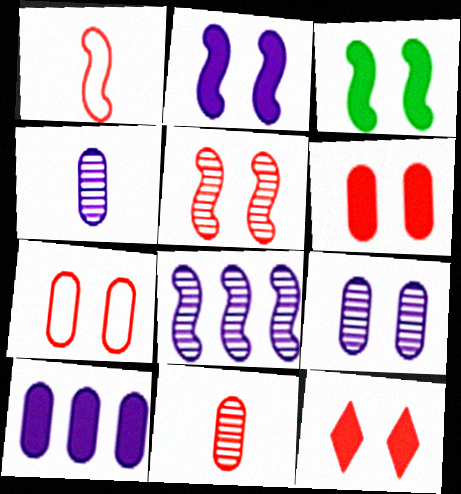[[1, 3, 8], 
[5, 7, 12]]